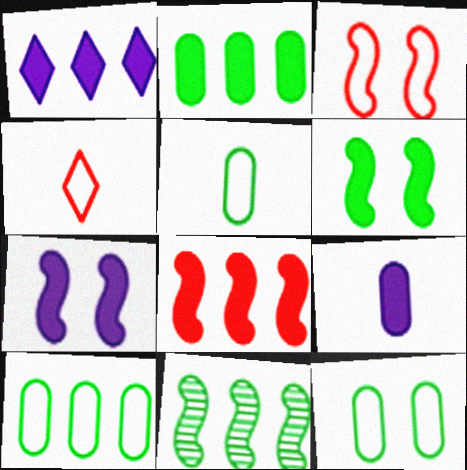[[1, 2, 8], 
[1, 7, 9], 
[5, 10, 12]]